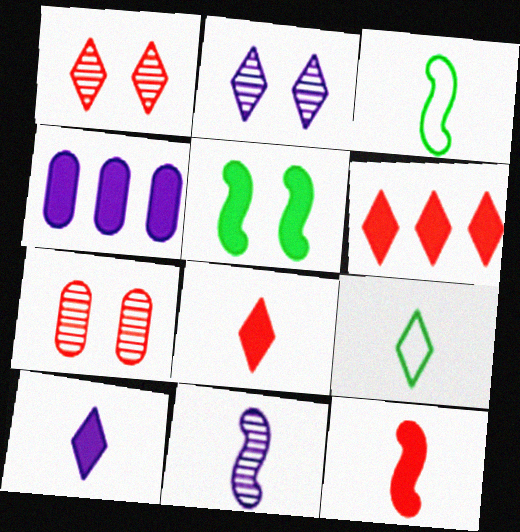[[1, 3, 4], 
[2, 6, 9], 
[3, 11, 12], 
[4, 5, 8]]